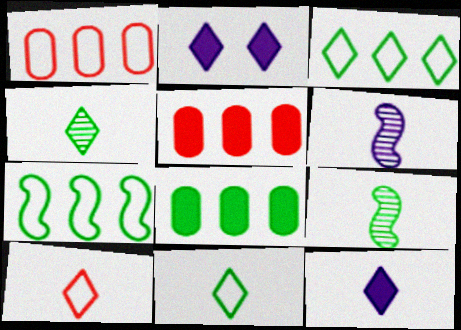[[1, 2, 9], 
[4, 10, 12]]